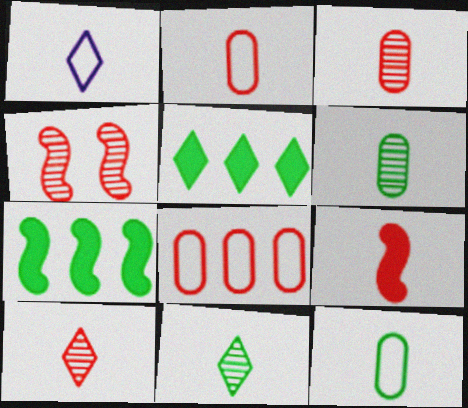[[1, 6, 9], 
[2, 9, 10]]